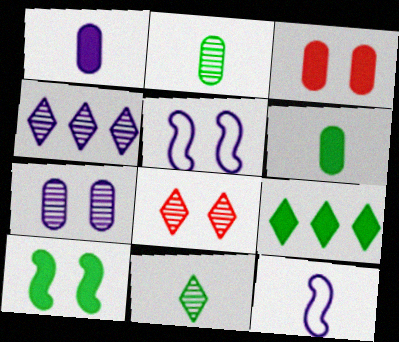[[1, 4, 5], 
[4, 8, 11], 
[6, 9, 10]]